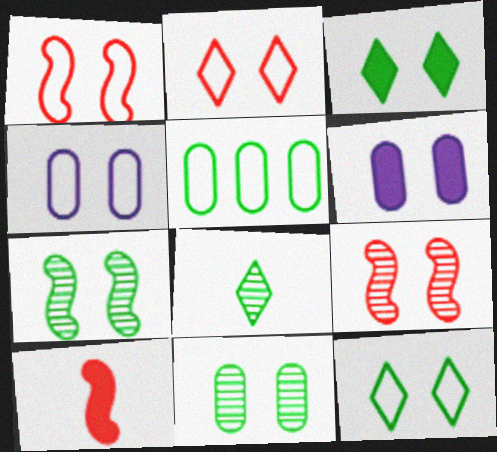[[1, 4, 12], 
[2, 6, 7], 
[3, 4, 9], 
[6, 9, 12]]